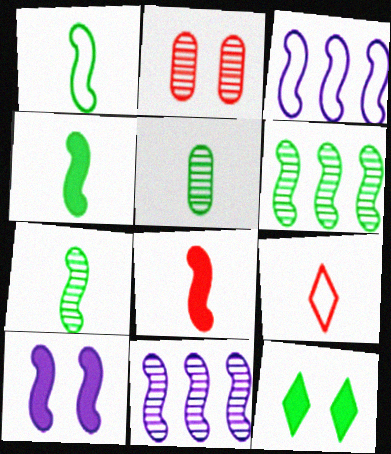[[1, 4, 7]]